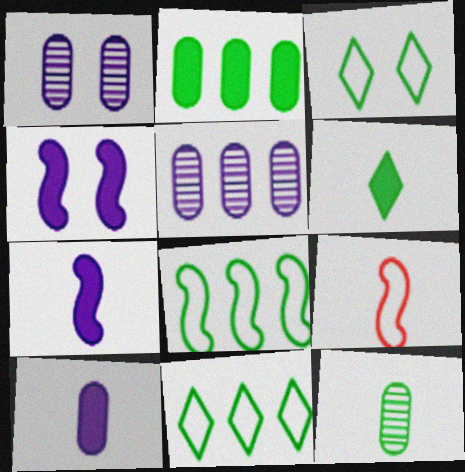[]